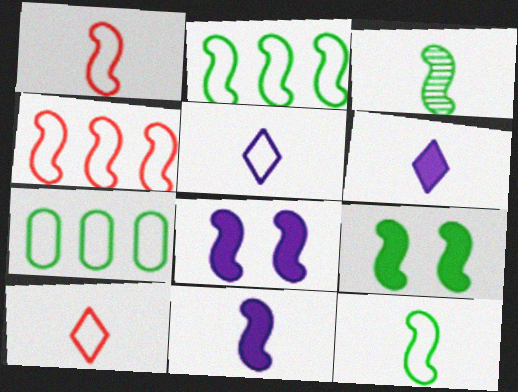[[1, 3, 11], 
[2, 3, 9], 
[3, 4, 8]]